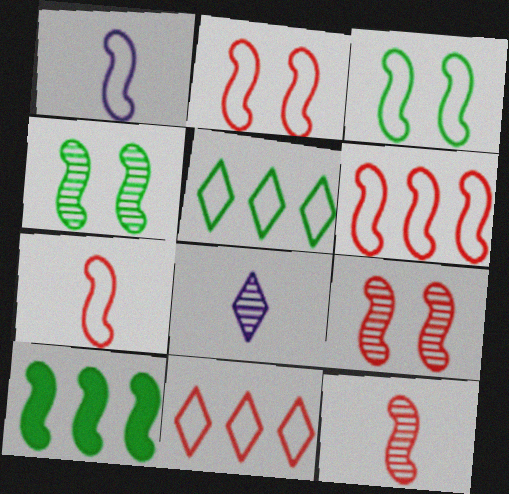[[1, 3, 6], 
[1, 9, 10], 
[2, 6, 7]]